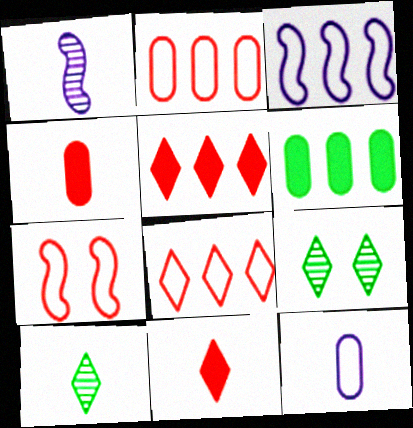[[3, 4, 9]]